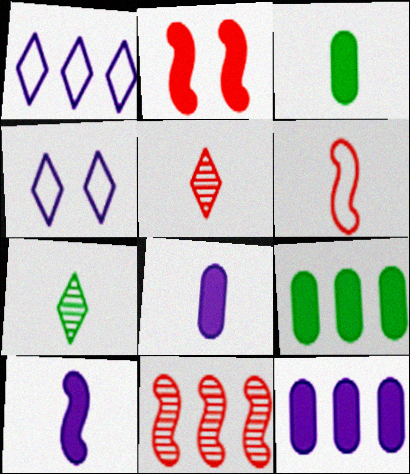[[1, 9, 11], 
[2, 6, 11], 
[3, 4, 11], 
[6, 7, 8]]